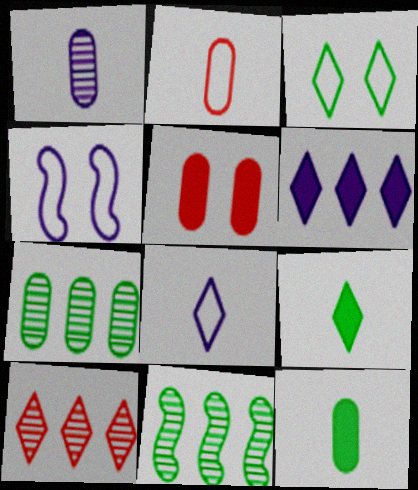[[1, 2, 12], 
[1, 4, 6], 
[3, 11, 12], 
[4, 10, 12], 
[5, 8, 11]]